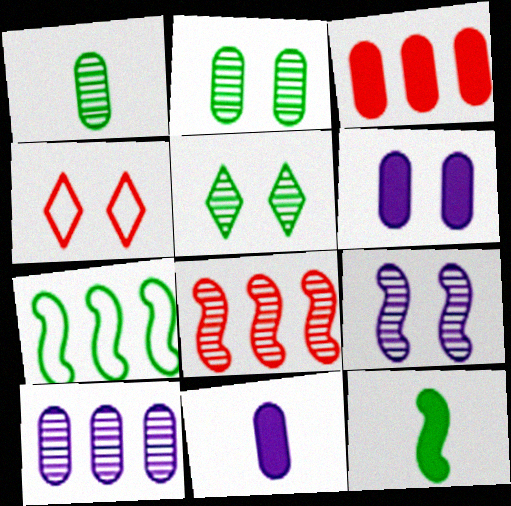[[4, 10, 12]]